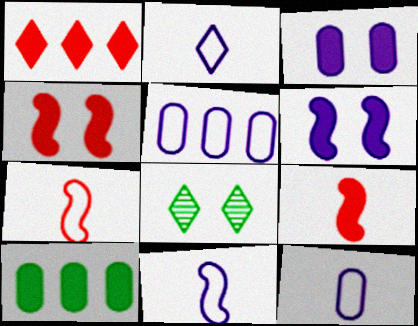[[1, 2, 8], 
[2, 11, 12], 
[5, 8, 9]]